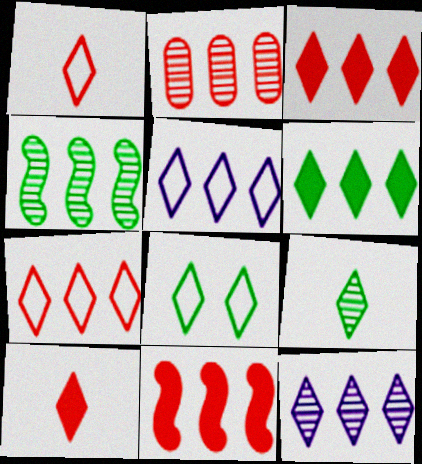[[1, 5, 8], 
[2, 4, 12], 
[2, 7, 11], 
[6, 7, 12], 
[6, 8, 9], 
[8, 10, 12]]